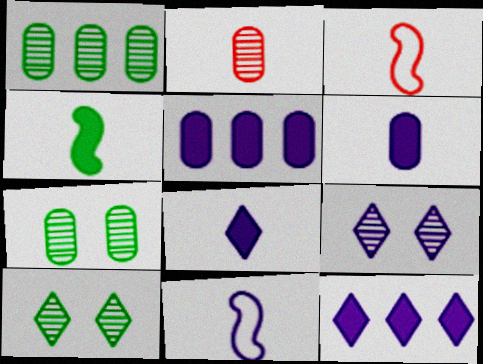[[3, 5, 10], 
[3, 7, 12], 
[5, 9, 11]]